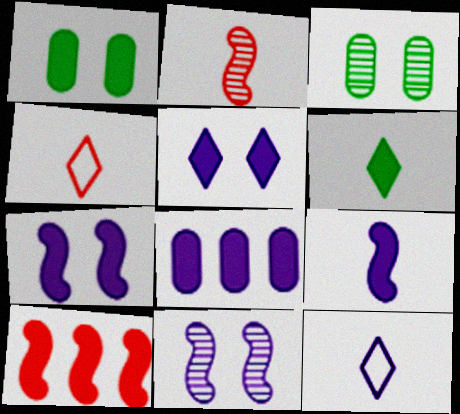[[3, 10, 12], 
[5, 8, 9], 
[8, 11, 12]]